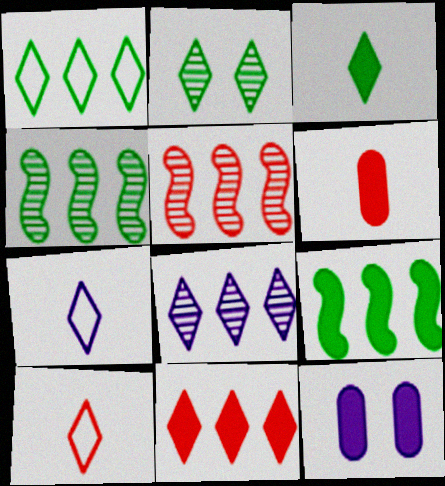[[1, 2, 3], 
[1, 8, 11], 
[2, 7, 11], 
[4, 10, 12]]